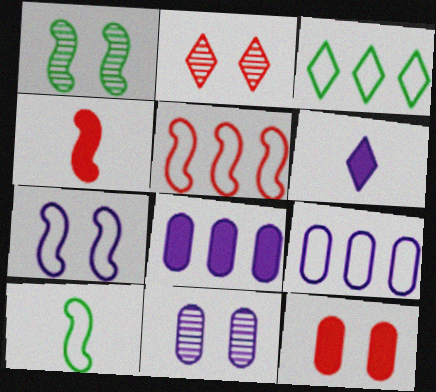[[1, 2, 11], 
[2, 3, 6], 
[2, 8, 10], 
[3, 4, 11], 
[3, 5, 9], 
[5, 7, 10]]